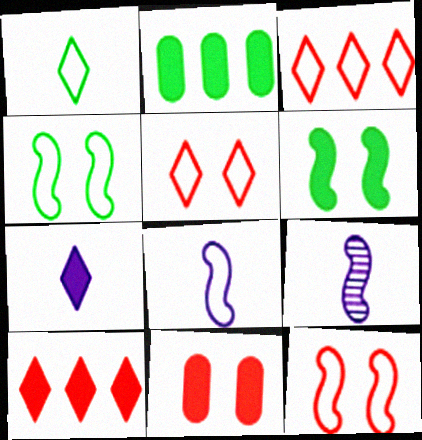[[2, 5, 9]]